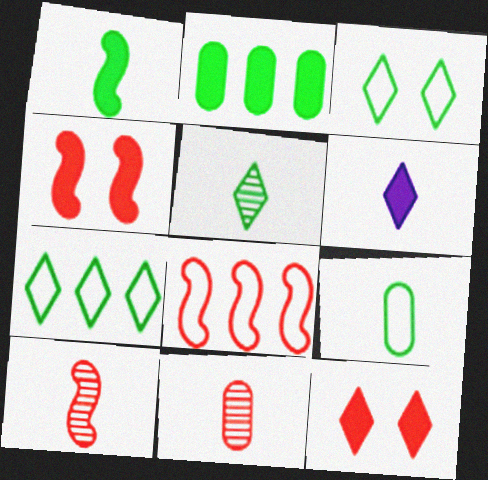[[1, 5, 9], 
[2, 4, 6], 
[4, 8, 10], 
[6, 9, 10], 
[8, 11, 12]]